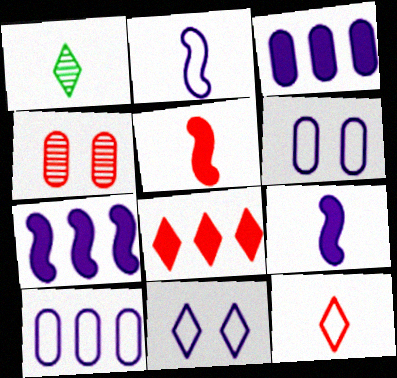[[1, 8, 11], 
[2, 10, 11]]